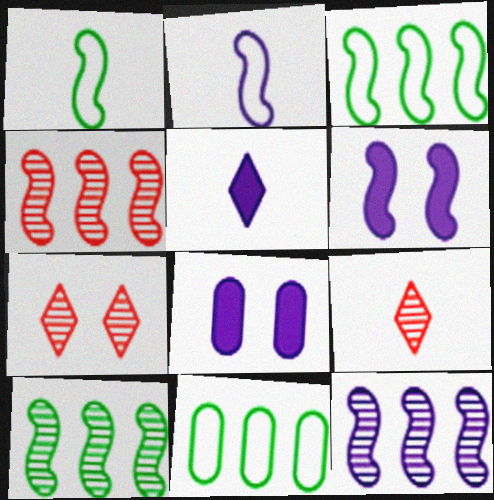[[1, 4, 6], 
[2, 6, 12], 
[3, 8, 9], 
[4, 10, 12], 
[6, 9, 11]]